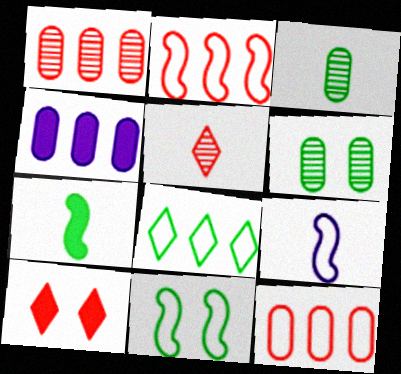[[2, 9, 11], 
[4, 5, 11], 
[4, 7, 10], 
[6, 7, 8]]